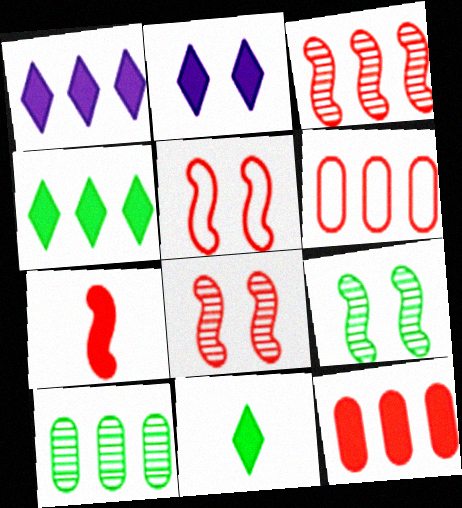[[3, 5, 7]]